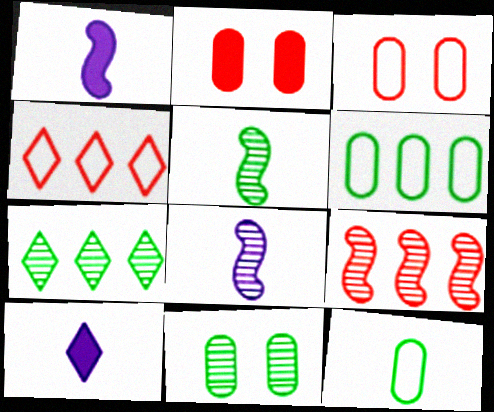[[1, 3, 7], 
[1, 4, 11], 
[5, 7, 11]]